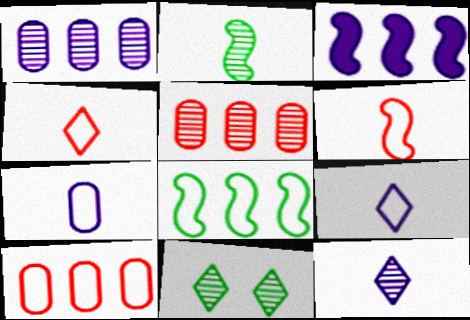[]